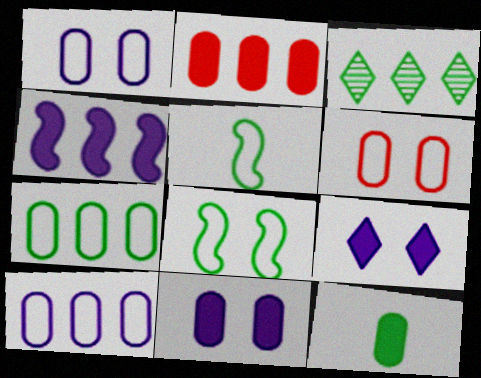[[2, 11, 12], 
[3, 8, 12]]